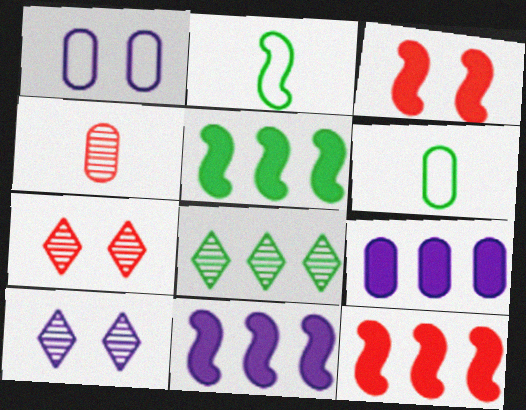[[2, 7, 9], 
[5, 11, 12], 
[6, 7, 11], 
[6, 10, 12]]